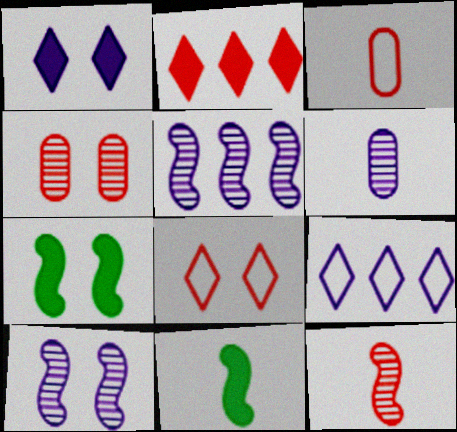[[4, 9, 11]]